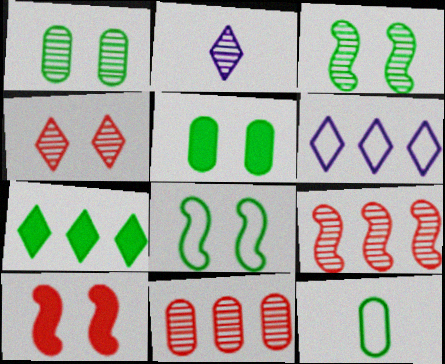[[1, 2, 9], 
[2, 3, 11], 
[3, 7, 12]]